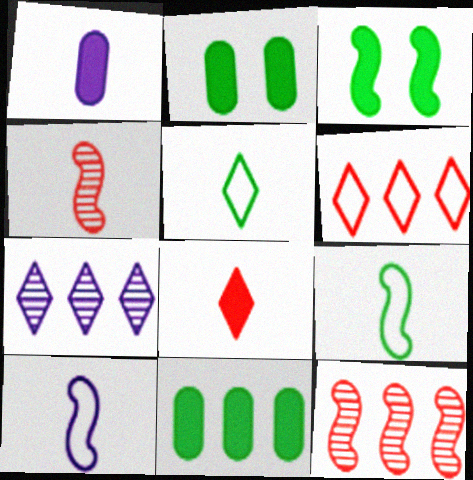[[1, 4, 5], 
[3, 10, 12]]